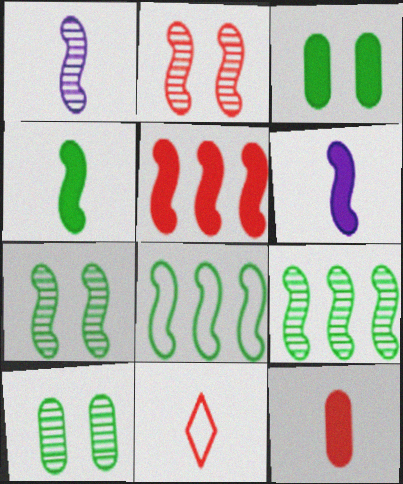[[1, 2, 9], 
[2, 6, 8], 
[4, 7, 8]]